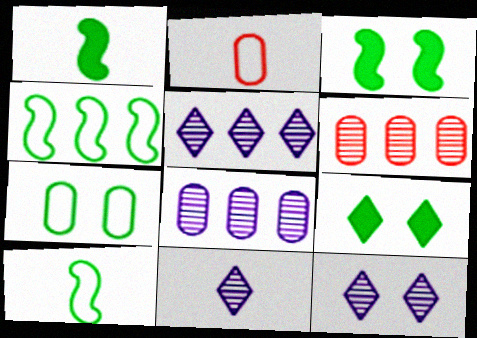[[1, 2, 11], 
[2, 3, 5], 
[5, 11, 12]]